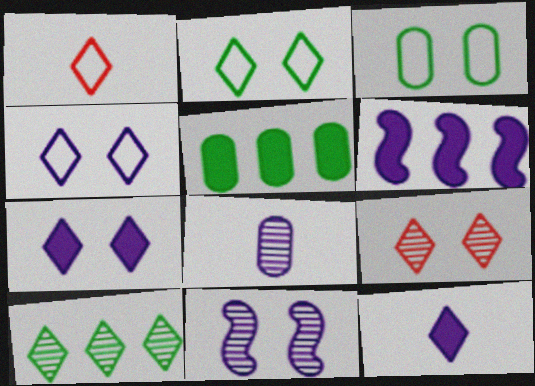[[1, 5, 11], 
[1, 7, 10], 
[2, 7, 9], 
[4, 6, 8]]